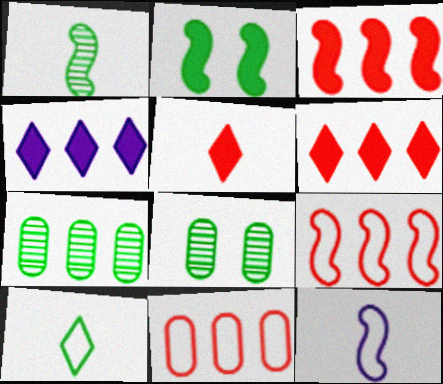[[2, 7, 10], 
[4, 7, 9], 
[6, 8, 12]]